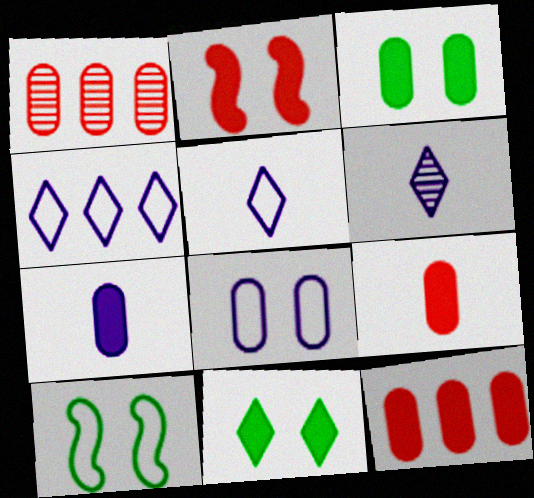[[3, 7, 12], 
[6, 10, 12]]